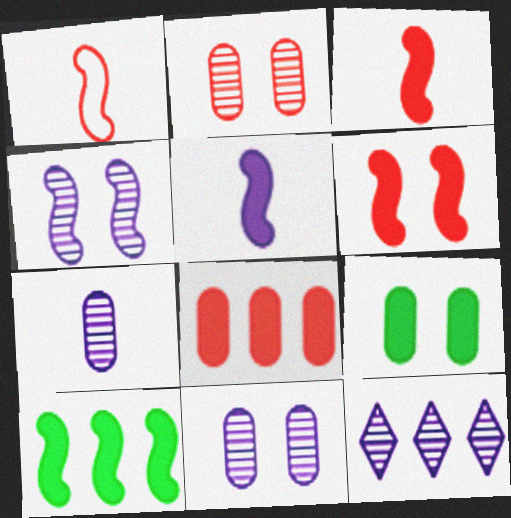[[1, 4, 10], 
[1, 9, 12], 
[4, 7, 12], 
[5, 6, 10]]